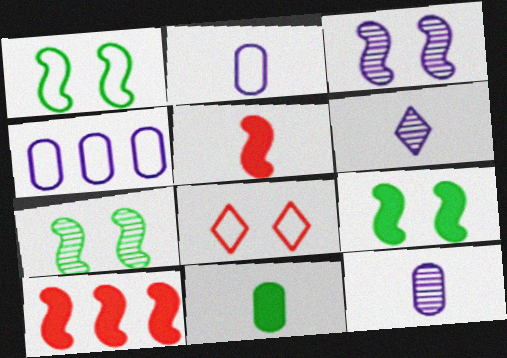[[1, 7, 9]]